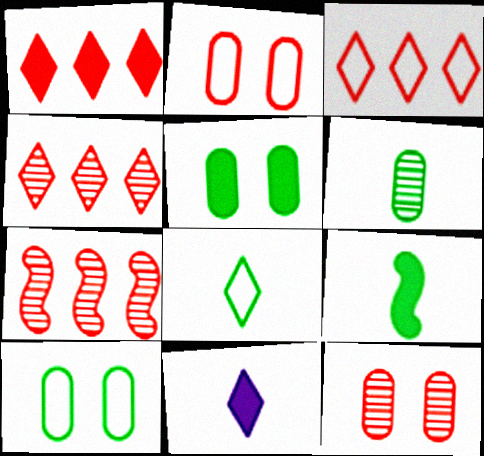[[1, 3, 4], 
[6, 8, 9], 
[7, 10, 11]]